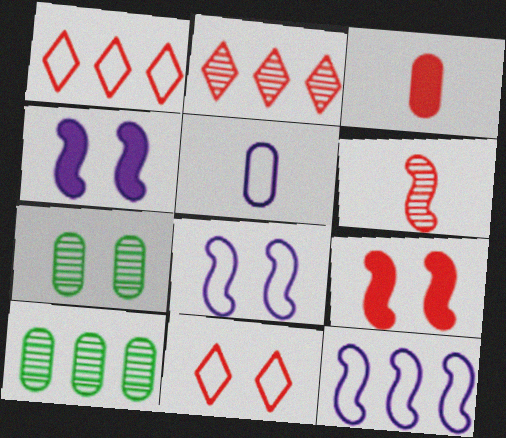[[4, 7, 11]]